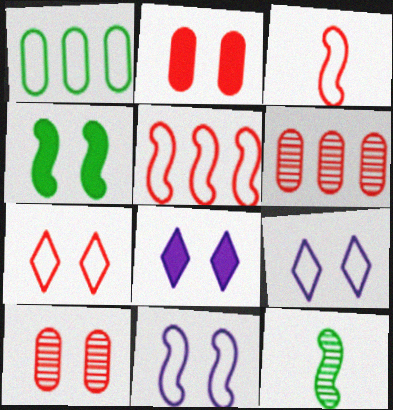[[1, 3, 9], 
[2, 4, 8], 
[4, 9, 10]]